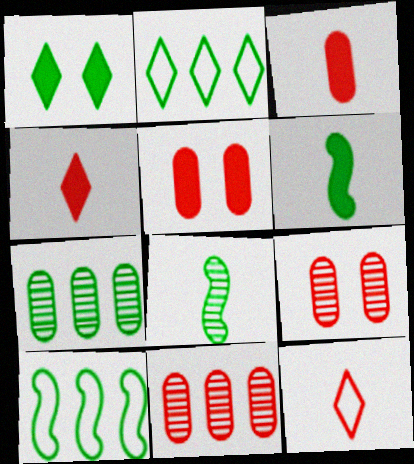[]